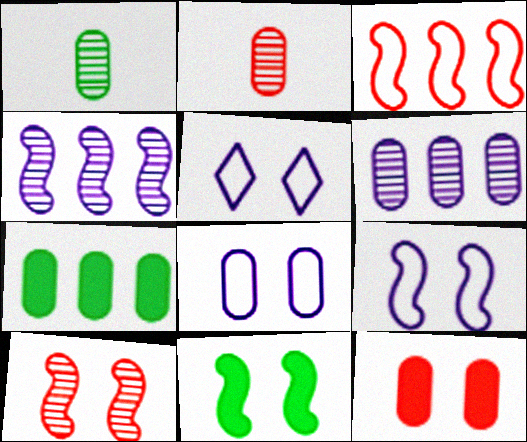[[2, 7, 8], 
[5, 8, 9], 
[9, 10, 11]]